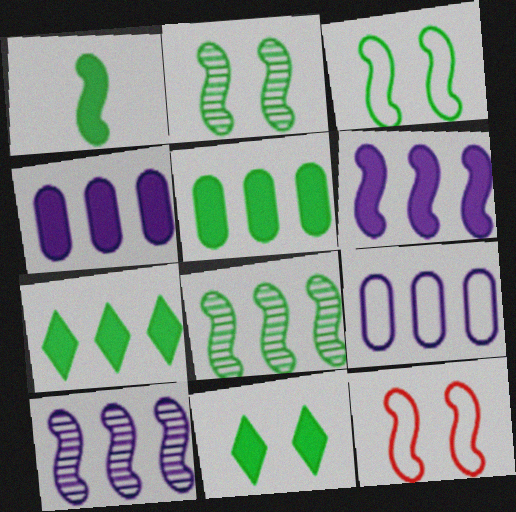[[1, 3, 8], 
[1, 5, 11], 
[1, 10, 12]]